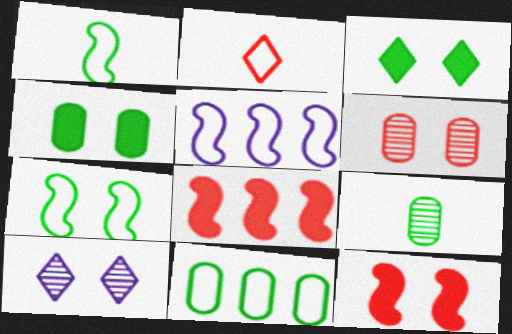[[2, 6, 8], 
[4, 9, 11]]